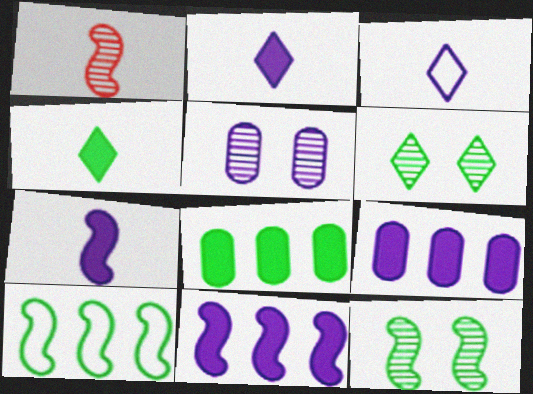[[3, 5, 11]]